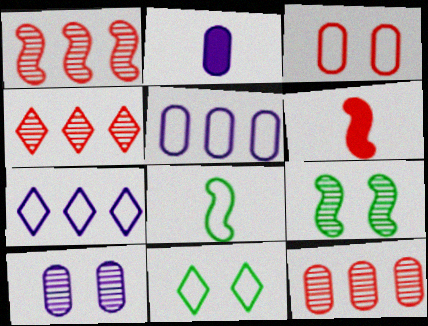[[1, 2, 11], 
[1, 4, 12], 
[2, 5, 10], 
[3, 4, 6], 
[3, 7, 8]]